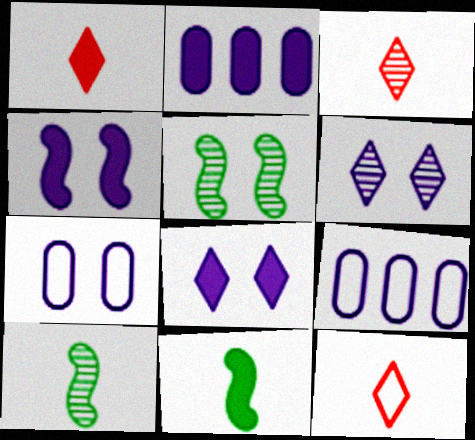[[1, 3, 12], 
[1, 5, 9], 
[2, 5, 12], 
[4, 6, 7]]